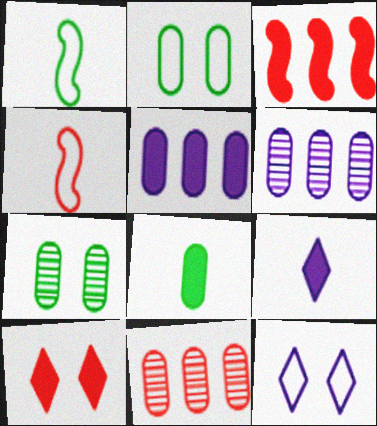[[1, 6, 10], 
[4, 10, 11]]